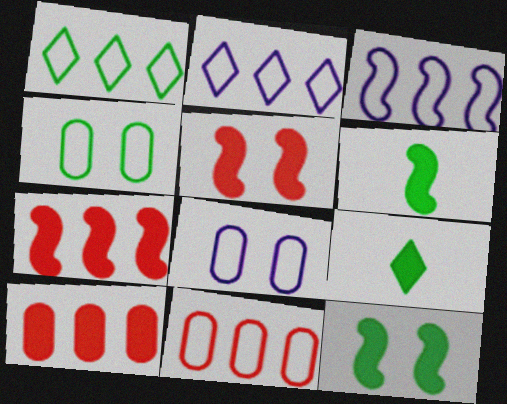[[1, 3, 11]]